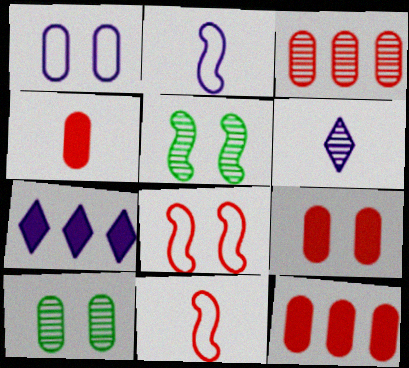[[1, 9, 10], 
[3, 5, 6], 
[4, 9, 12], 
[7, 10, 11]]